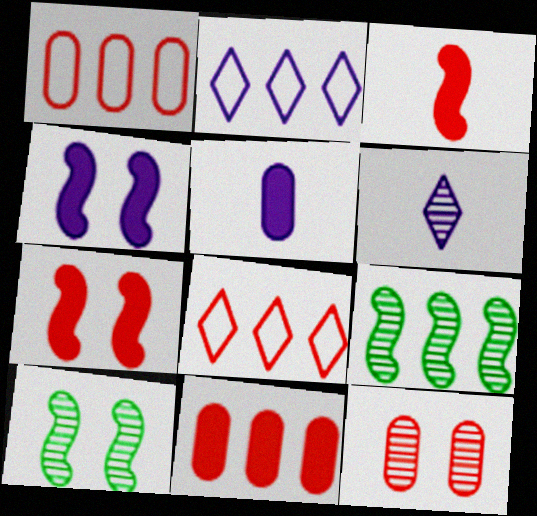[[2, 9, 11], 
[3, 8, 12], 
[5, 8, 10], 
[6, 9, 12]]